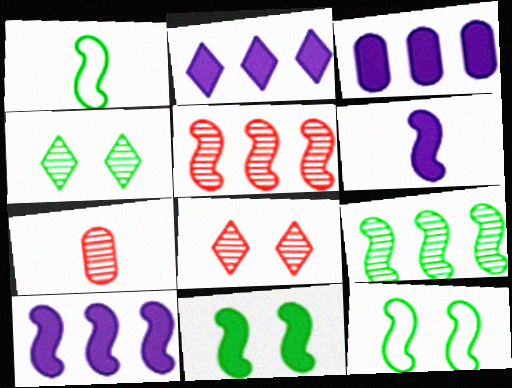[[1, 3, 8], 
[1, 9, 11], 
[2, 3, 10], 
[2, 7, 12], 
[5, 6, 12], 
[5, 7, 8]]